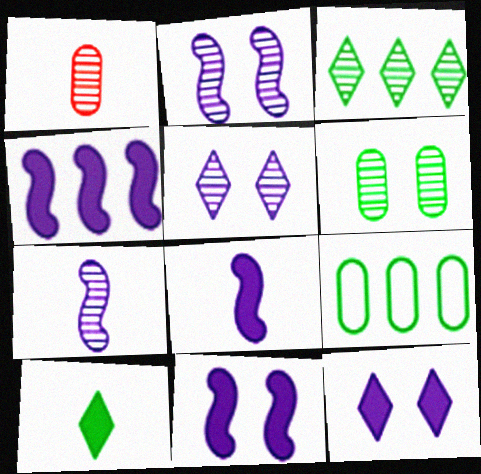[[1, 2, 3], 
[4, 8, 11]]